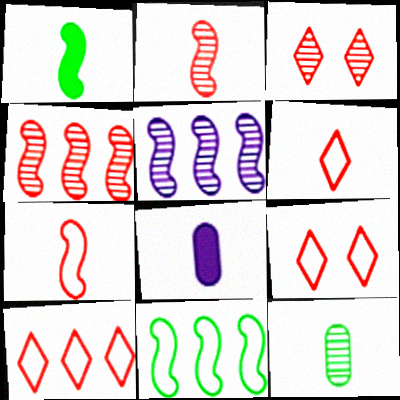[[3, 5, 12], 
[3, 8, 11], 
[6, 9, 10]]